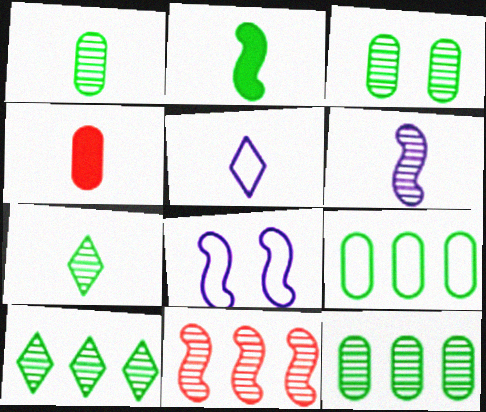[[1, 3, 12], 
[2, 8, 11], 
[4, 8, 10]]